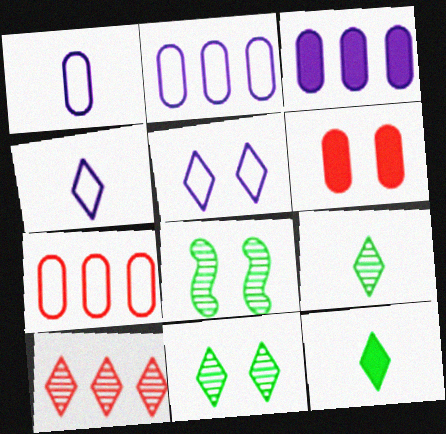[[5, 6, 8], 
[5, 10, 12]]